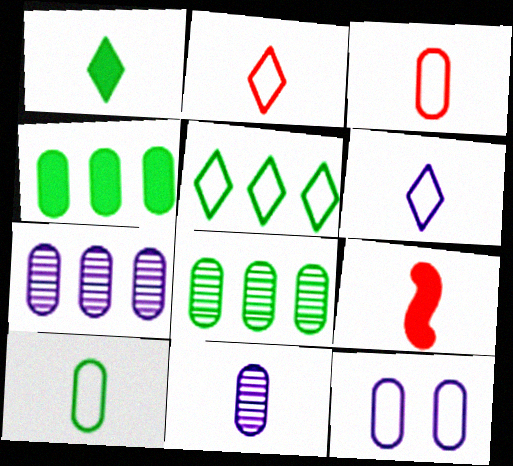[]